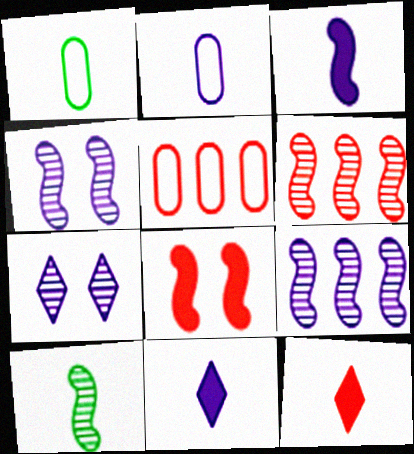[[2, 10, 12], 
[4, 6, 10]]